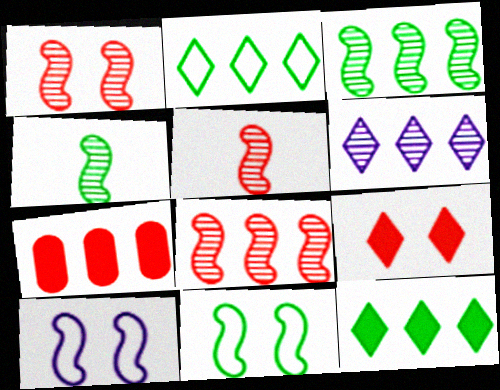[[1, 5, 8]]